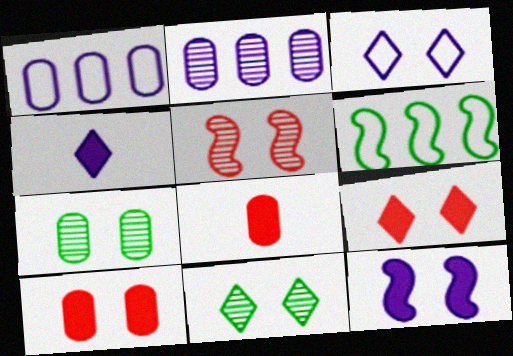[[1, 7, 8], 
[3, 9, 11]]